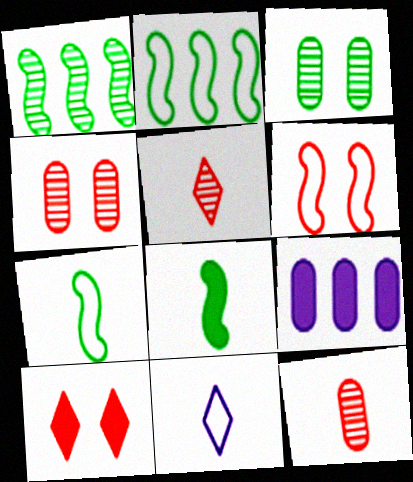[[4, 6, 10], 
[8, 9, 10], 
[8, 11, 12]]